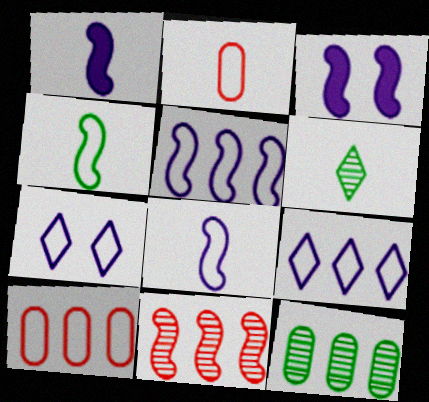[[1, 2, 6], 
[3, 4, 11], 
[3, 6, 10], 
[4, 7, 10]]